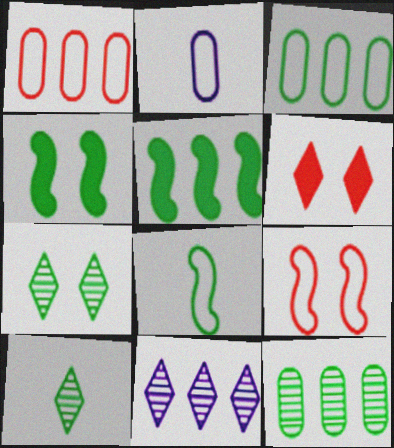[[1, 5, 11], 
[3, 4, 10]]